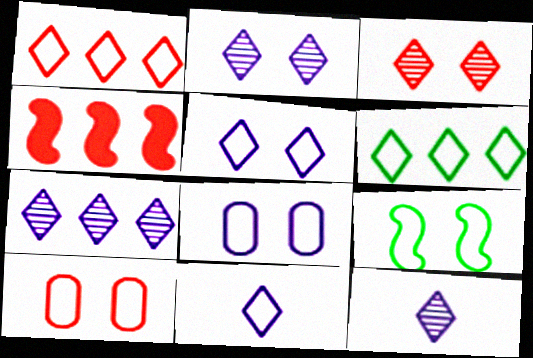[[2, 7, 12], 
[5, 9, 10]]